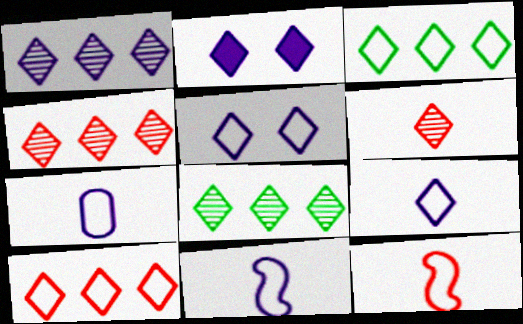[[1, 2, 9], 
[1, 4, 8], 
[2, 3, 6], 
[7, 9, 11]]